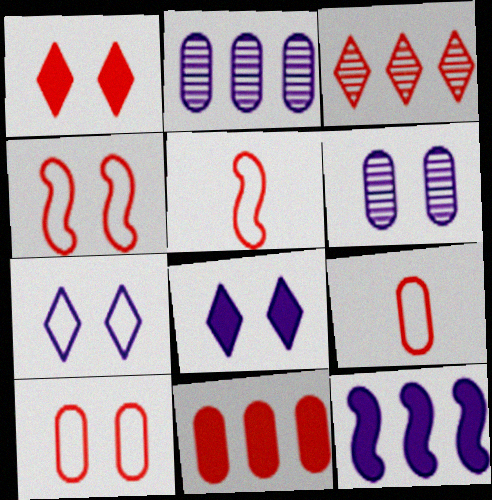[]